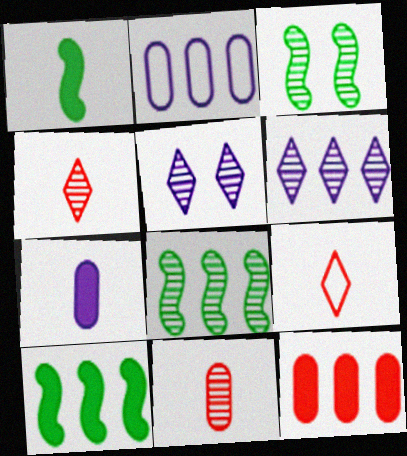[[3, 6, 11], 
[5, 8, 11]]